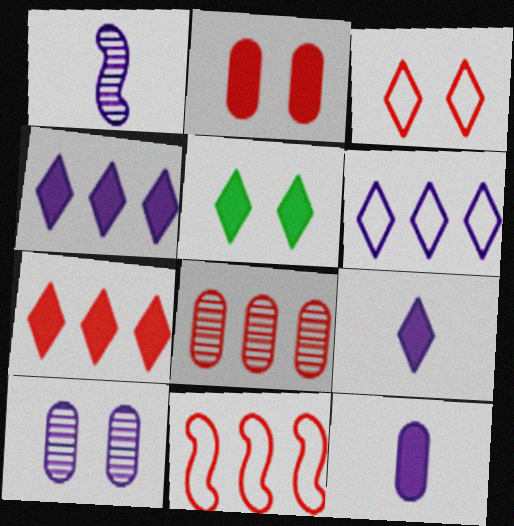[[5, 7, 9], 
[7, 8, 11]]